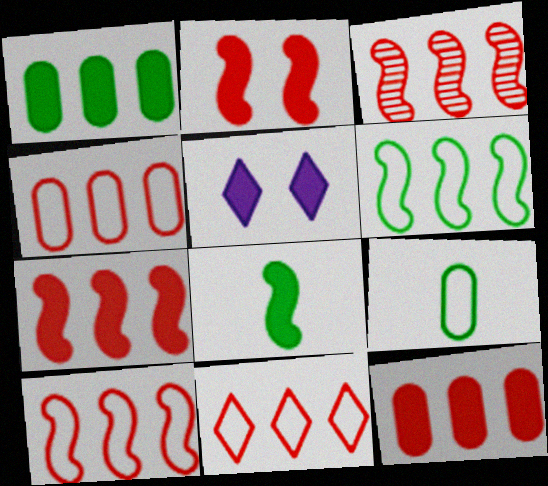[[3, 5, 9], 
[3, 7, 10], 
[3, 11, 12], 
[4, 10, 11], 
[5, 8, 12]]